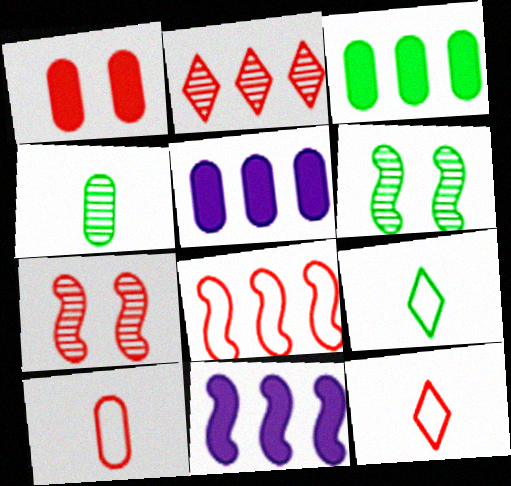[[3, 6, 9], 
[5, 6, 12], 
[5, 7, 9]]